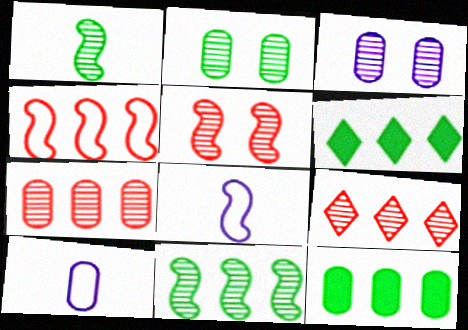[[1, 3, 9], 
[5, 6, 10]]